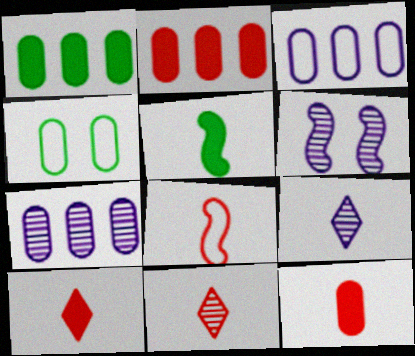[[4, 7, 12], 
[6, 7, 9], 
[8, 11, 12]]